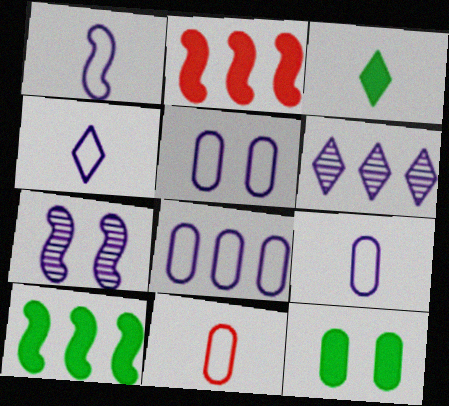[[1, 4, 9], 
[3, 10, 12], 
[5, 8, 9]]